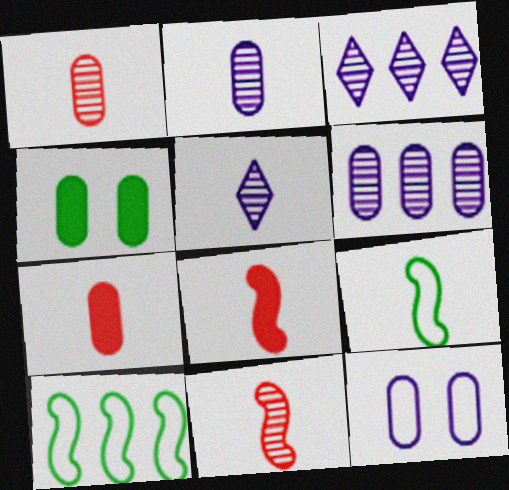[[5, 7, 9]]